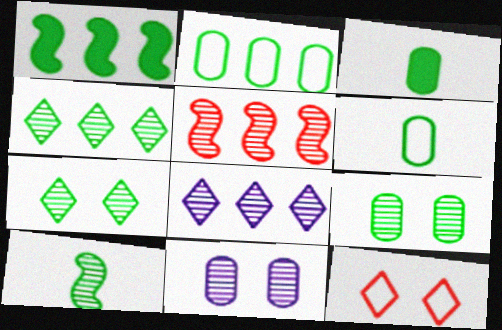[[1, 2, 4], 
[1, 6, 7], 
[2, 3, 9], 
[4, 9, 10]]